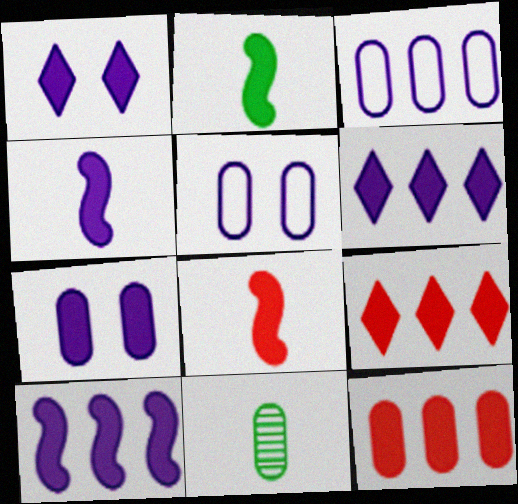[[1, 2, 12], 
[2, 4, 8], 
[2, 7, 9], 
[4, 6, 7], 
[5, 11, 12]]